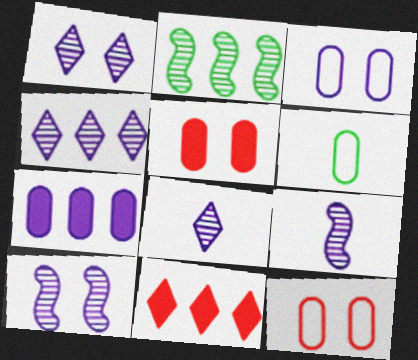[[1, 4, 8], 
[6, 10, 11]]